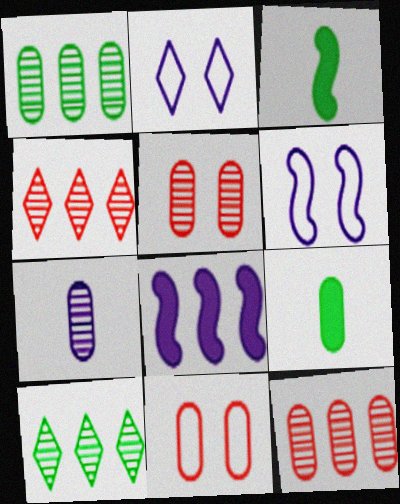[[1, 5, 7], 
[2, 3, 12], 
[2, 7, 8], 
[4, 6, 9]]